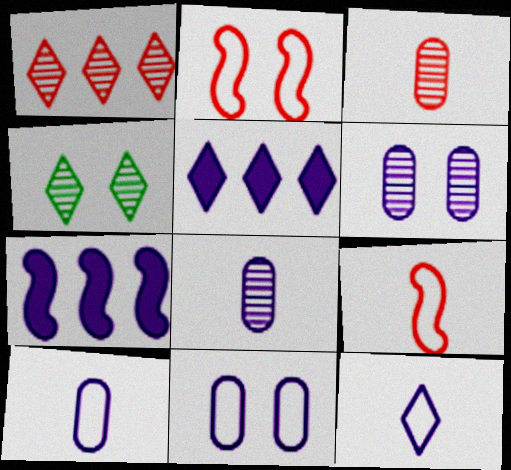[[6, 7, 12]]